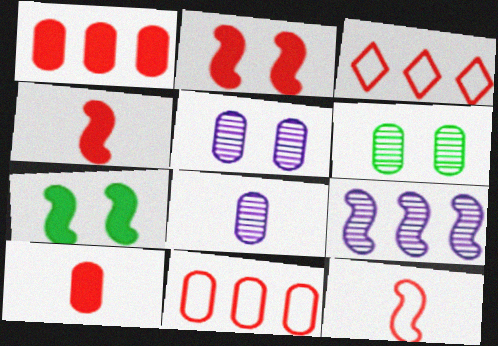[[3, 7, 8], 
[7, 9, 12]]